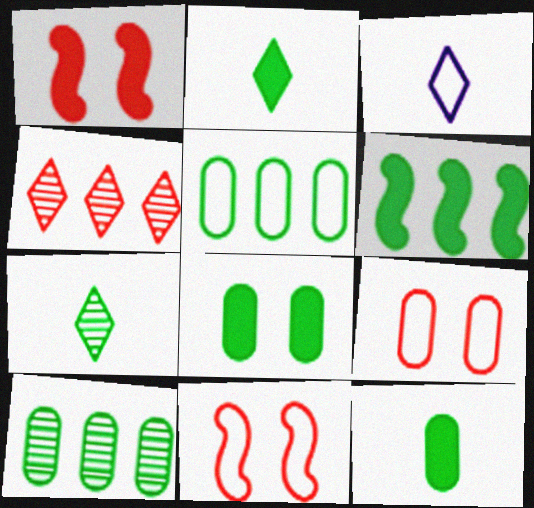[[1, 3, 10], 
[2, 6, 8], 
[3, 5, 11]]